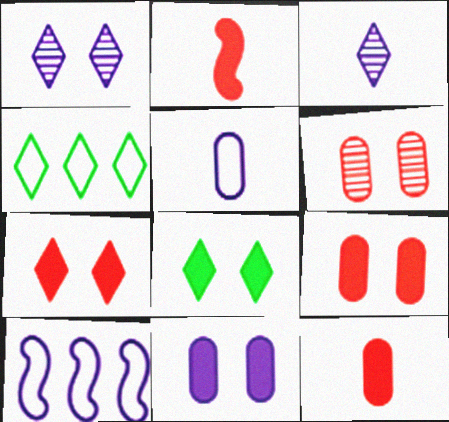[[3, 4, 7], 
[3, 10, 11]]